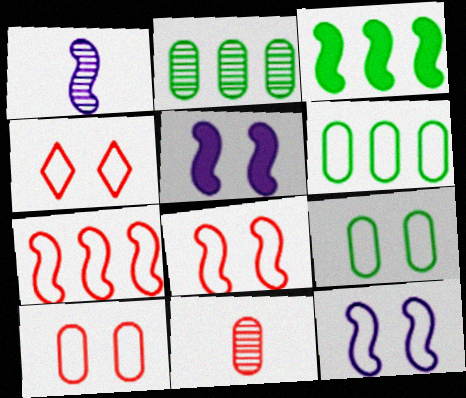[[1, 3, 8], 
[4, 8, 10], 
[4, 9, 12]]